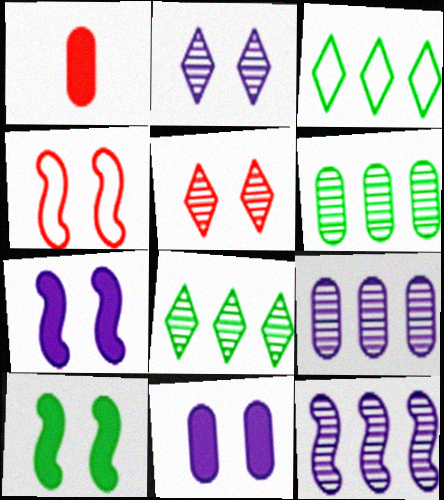[]